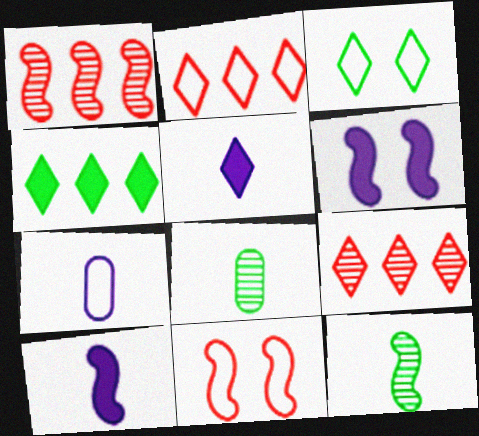[[2, 6, 8], 
[3, 5, 9]]